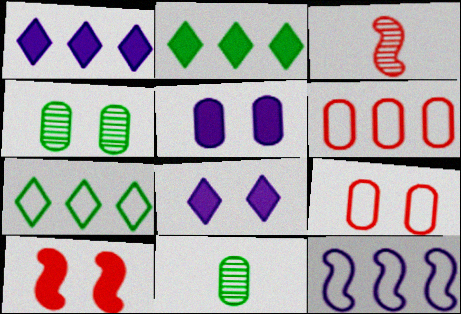[[3, 5, 7], 
[4, 5, 9], 
[5, 6, 11], 
[6, 7, 12]]